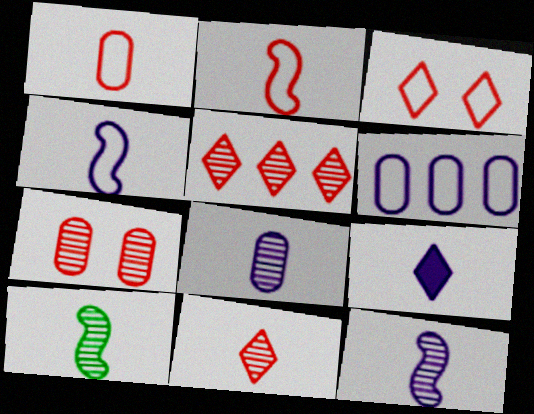[[1, 9, 10], 
[4, 8, 9], 
[8, 10, 11]]